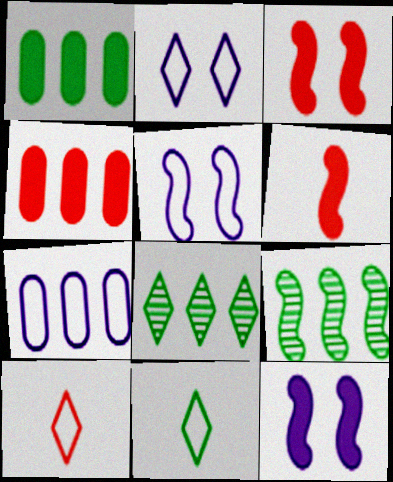[[5, 6, 9]]